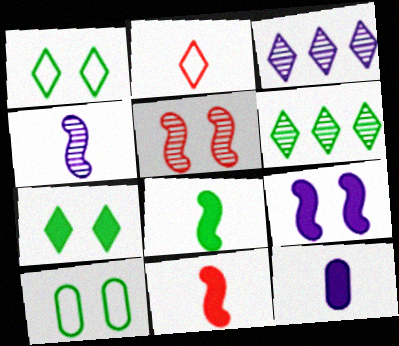[[2, 3, 7], 
[3, 10, 11], 
[6, 8, 10]]